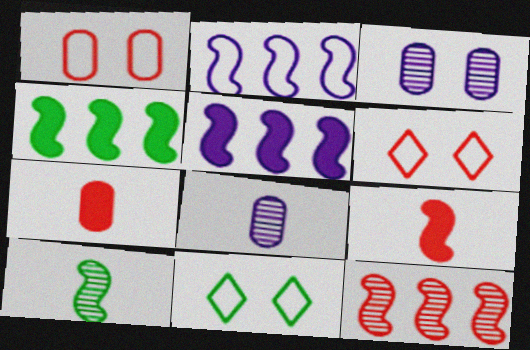[[2, 4, 12], 
[4, 6, 8], 
[6, 7, 12]]